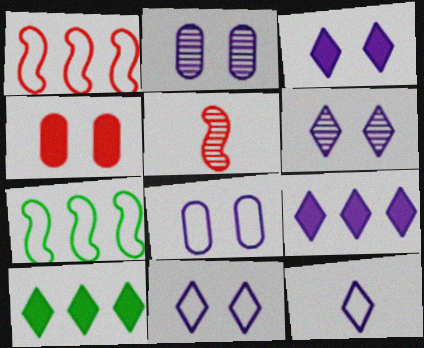[[3, 6, 11], 
[5, 8, 10], 
[6, 9, 12]]